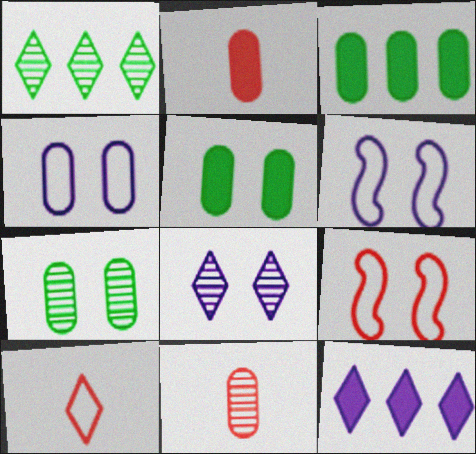[[1, 2, 6], 
[3, 4, 11], 
[5, 8, 9]]